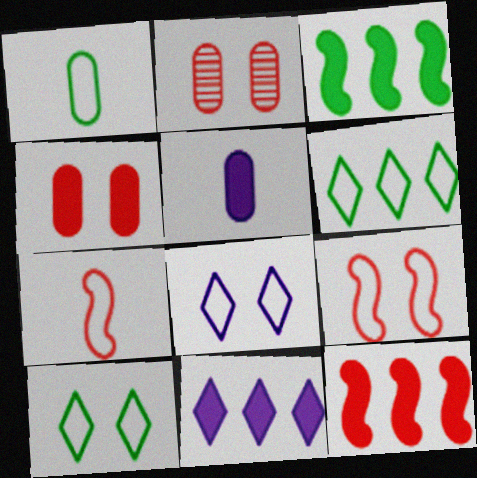[]